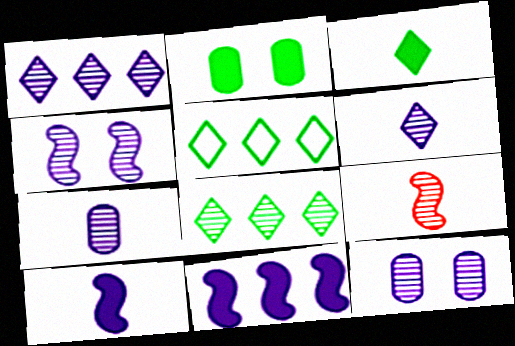[[1, 4, 7], 
[8, 9, 12]]